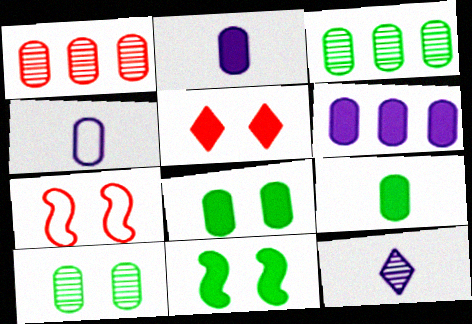[[1, 4, 8]]